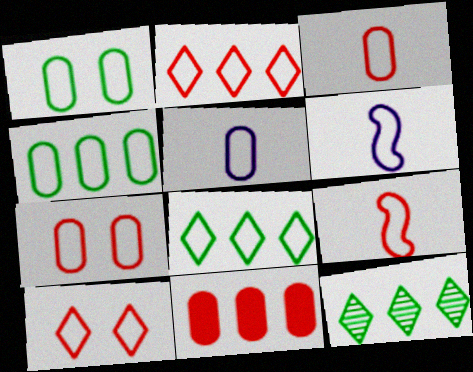[[1, 2, 6], 
[2, 7, 9], 
[4, 5, 7], 
[4, 6, 10], 
[6, 7, 8]]